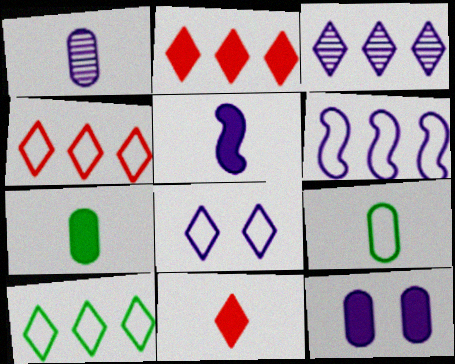[[2, 3, 10], 
[5, 7, 11]]